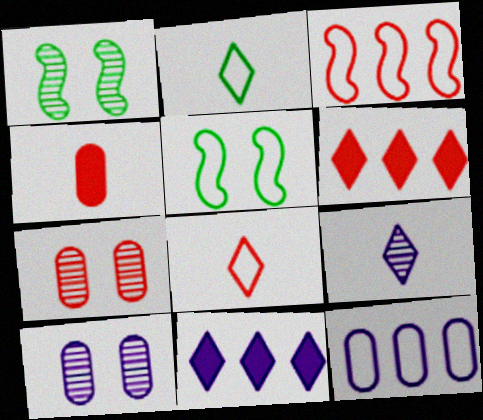[[5, 8, 12]]